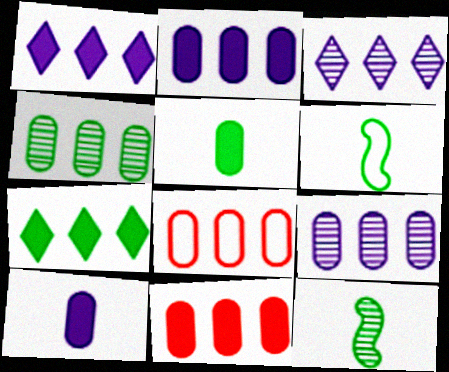[[2, 4, 8]]